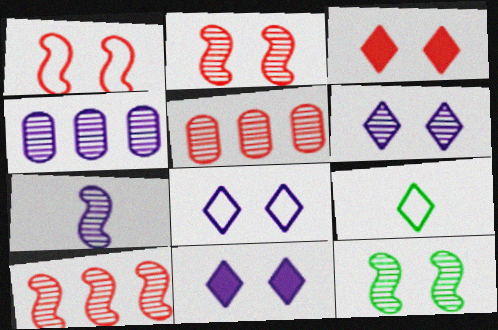[[4, 6, 7], 
[6, 8, 11], 
[7, 10, 12]]